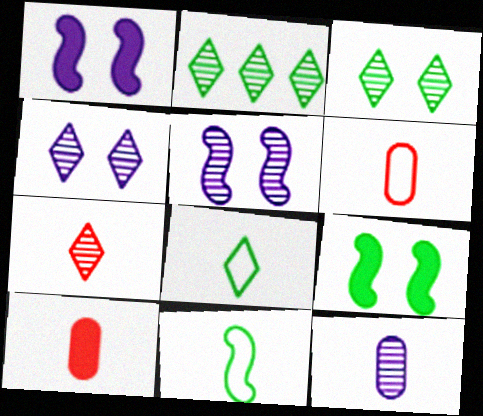[[1, 2, 6], 
[2, 4, 7]]